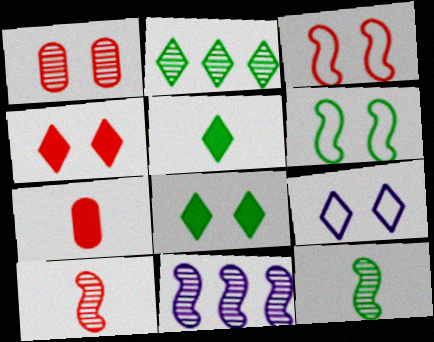[[1, 3, 4]]